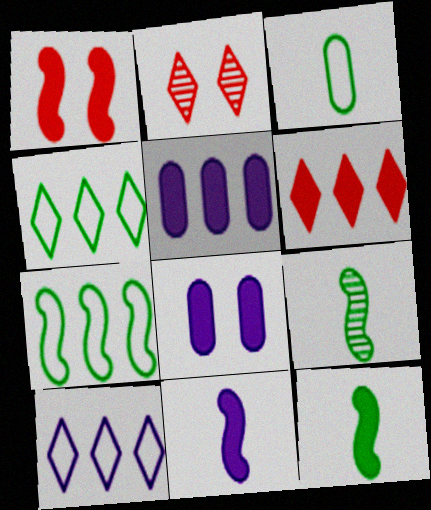[[6, 8, 12]]